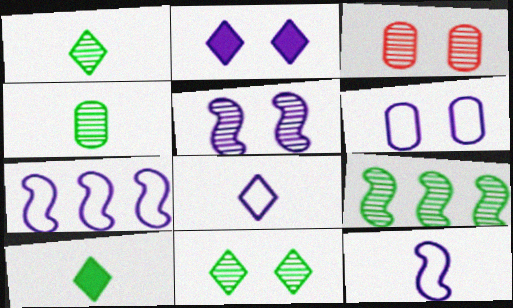[[2, 5, 6], 
[3, 5, 11], 
[3, 7, 10], 
[4, 9, 11], 
[6, 7, 8]]